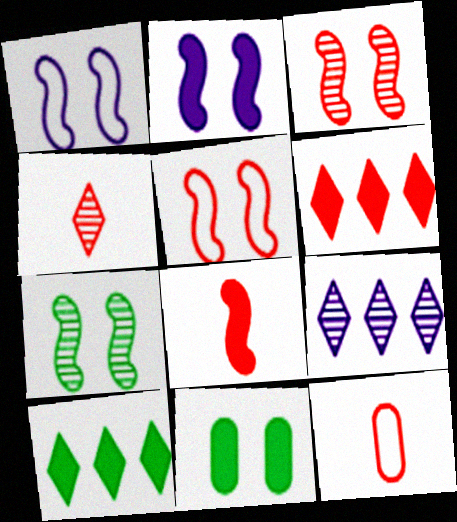[[2, 5, 7], 
[3, 6, 12], 
[4, 8, 12]]